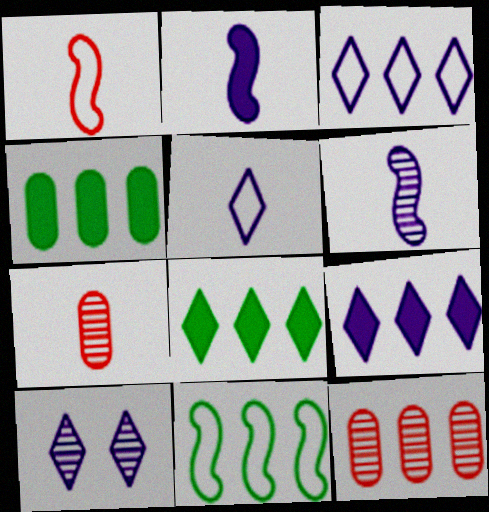[[1, 4, 10], 
[5, 9, 10], 
[9, 11, 12]]